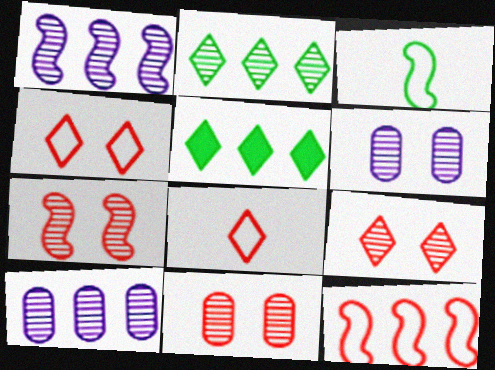[[5, 10, 12], 
[7, 9, 11]]